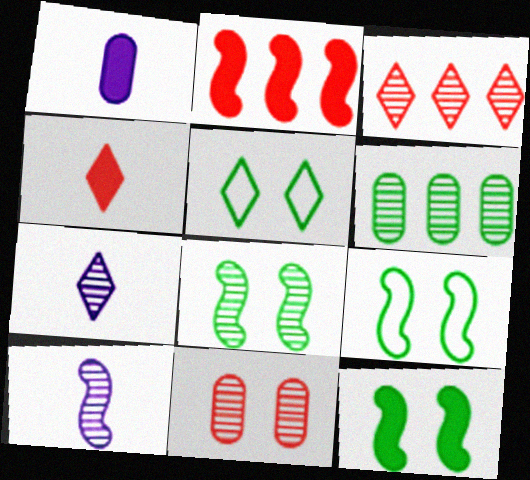[[1, 3, 9], 
[2, 9, 10], 
[8, 9, 12]]